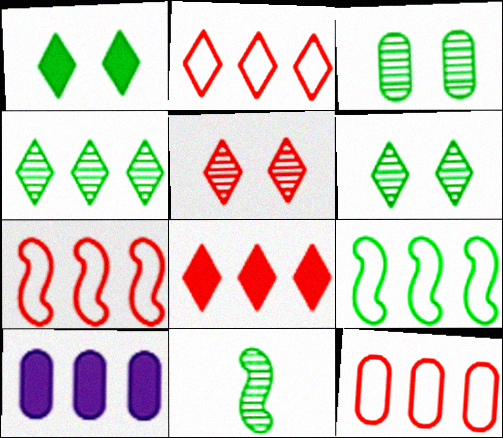[[2, 7, 12], 
[3, 4, 11], 
[4, 7, 10]]